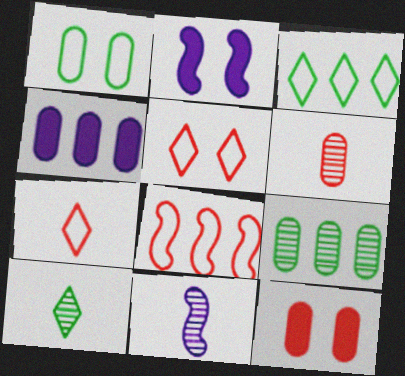[[1, 4, 6], 
[2, 3, 6], 
[2, 7, 9], 
[3, 11, 12], 
[6, 10, 11]]